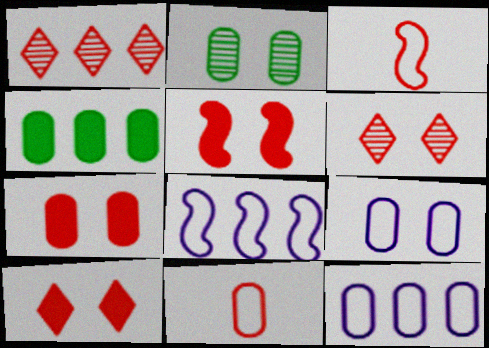[[1, 3, 7], 
[1, 4, 8], 
[1, 5, 11], 
[2, 7, 9], 
[5, 7, 10]]